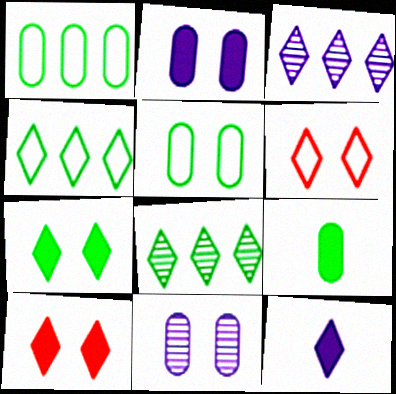[[6, 8, 12]]